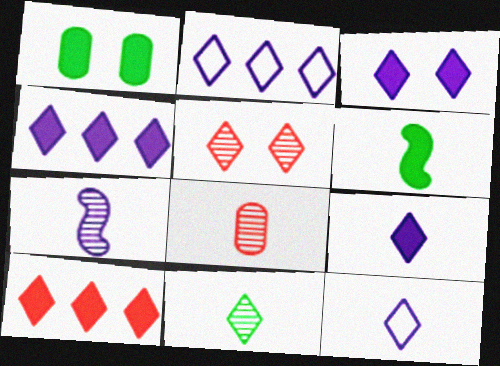[[3, 4, 9], 
[6, 8, 12], 
[7, 8, 11]]